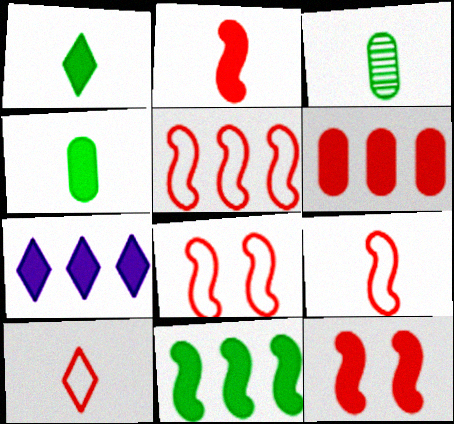[[3, 7, 8], 
[4, 7, 12], 
[5, 8, 9], 
[6, 7, 11]]